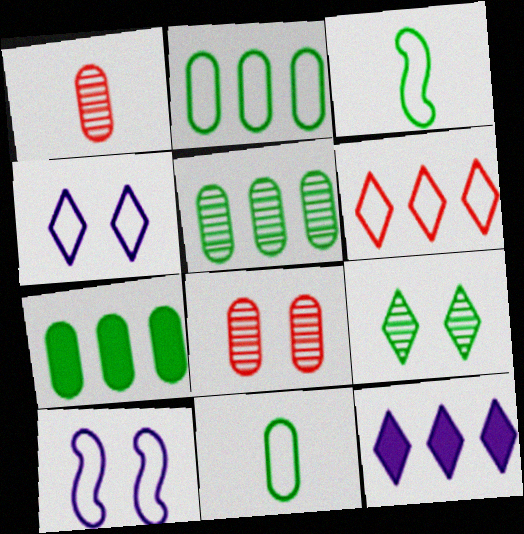[[2, 5, 7], 
[3, 7, 9], 
[3, 8, 12], 
[6, 10, 11]]